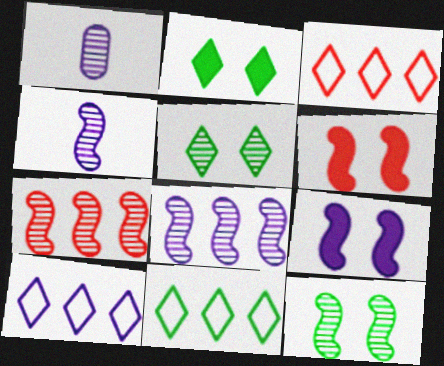[[1, 5, 7], 
[1, 6, 11], 
[1, 9, 10], 
[3, 10, 11], 
[4, 7, 12]]